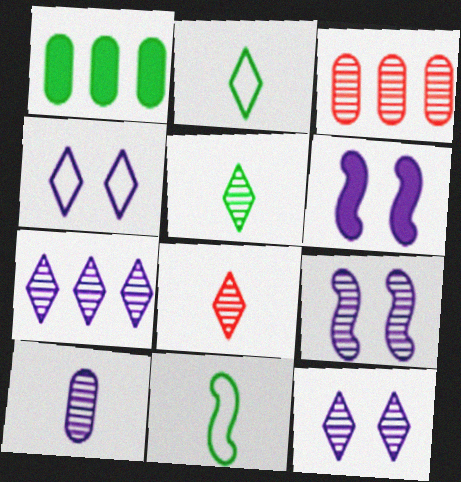[[2, 3, 6], 
[3, 5, 9], 
[7, 9, 10]]